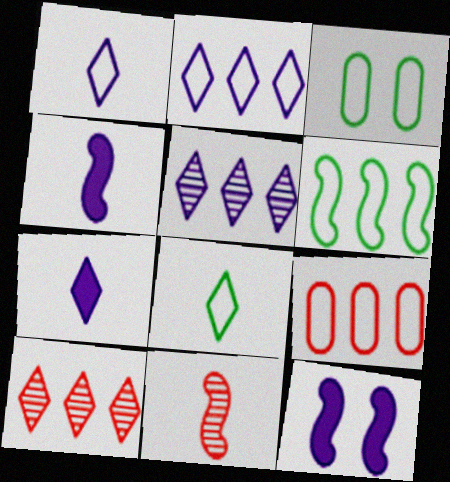[[2, 6, 9], 
[3, 4, 10], 
[3, 6, 8], 
[6, 11, 12]]